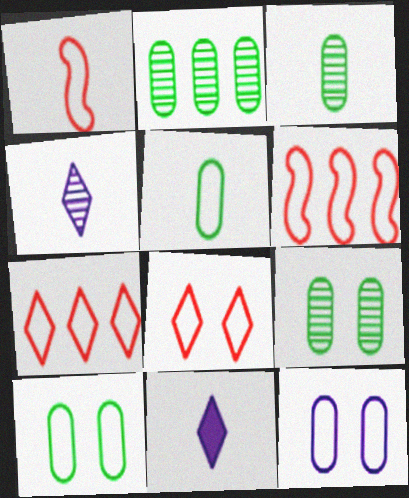[[1, 3, 11], 
[2, 3, 9], 
[6, 9, 11]]